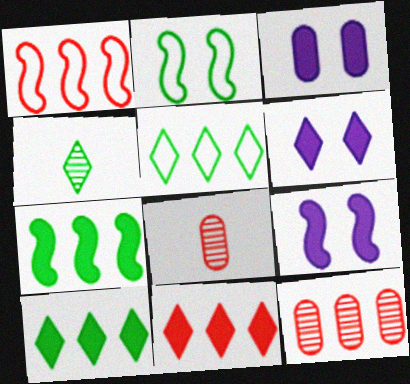[[1, 3, 4], 
[1, 11, 12], 
[3, 6, 9], 
[5, 8, 9]]